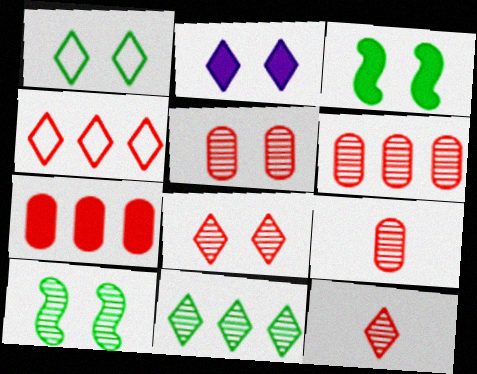[[1, 2, 8], 
[5, 6, 9]]